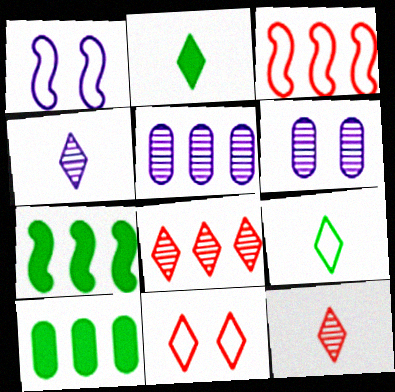[[1, 10, 12], 
[2, 3, 6]]